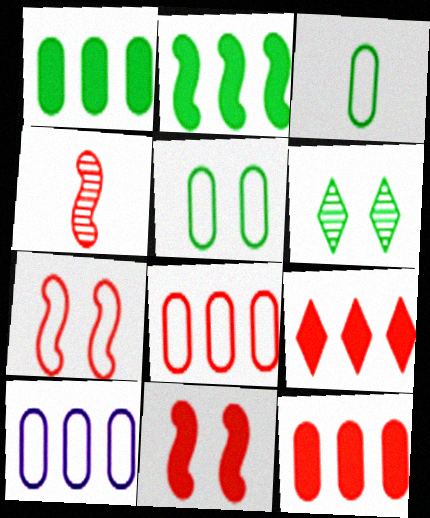[[2, 3, 6]]